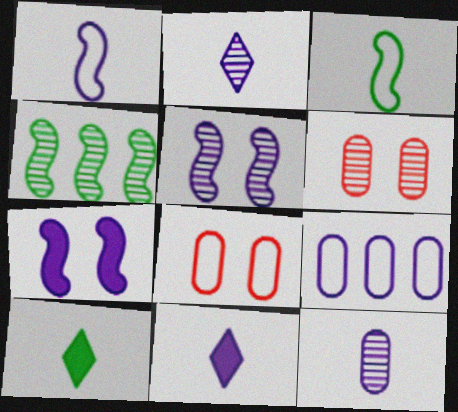[[1, 11, 12], 
[2, 4, 6], 
[2, 7, 9], 
[4, 8, 11], 
[5, 9, 11]]